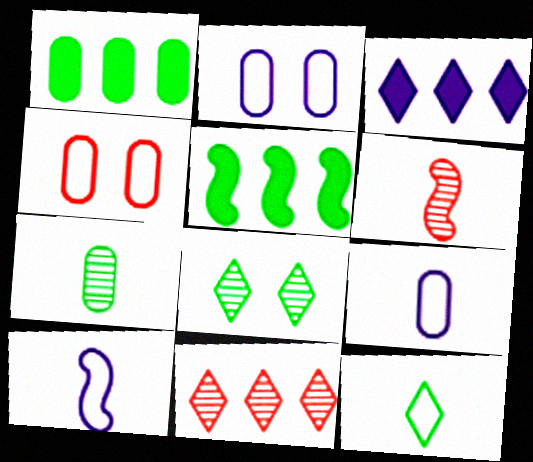[]